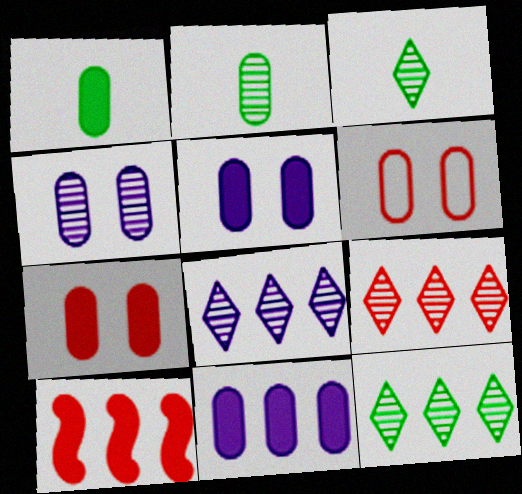[[1, 7, 11], 
[2, 6, 11], 
[8, 9, 12]]